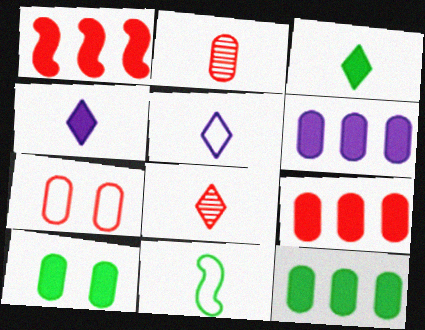[[1, 4, 10], 
[1, 7, 8], 
[2, 4, 11], 
[2, 7, 9], 
[3, 5, 8], 
[6, 9, 12]]